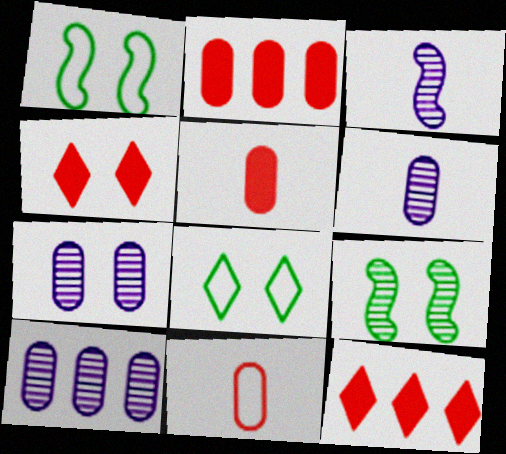[[1, 4, 7], 
[1, 6, 12], 
[2, 3, 8], 
[6, 7, 10]]